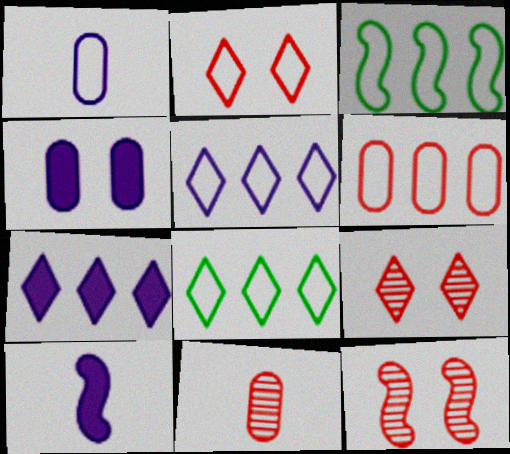[[1, 2, 3], 
[3, 5, 6], 
[3, 10, 12], 
[4, 7, 10]]